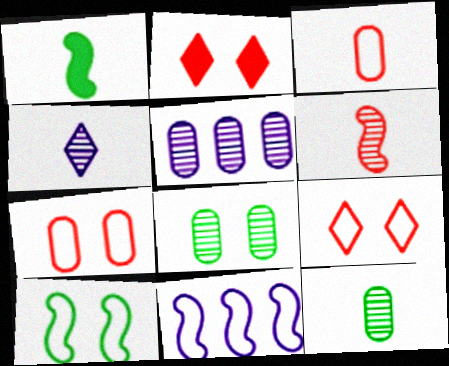[[1, 3, 4], 
[1, 5, 9], 
[2, 11, 12], 
[4, 6, 12]]